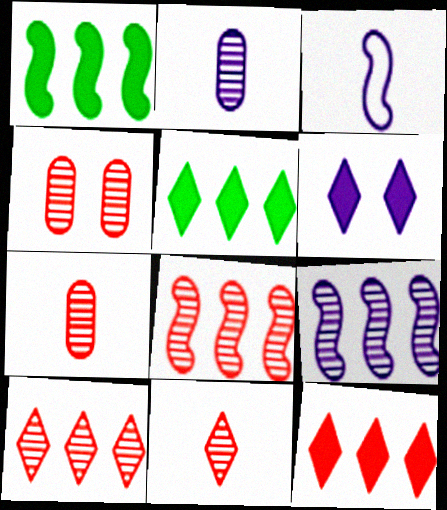[[3, 4, 5], 
[4, 8, 11]]